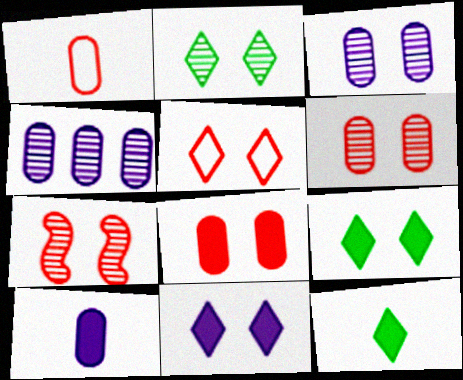[[2, 3, 7], 
[2, 5, 11], 
[5, 7, 8]]